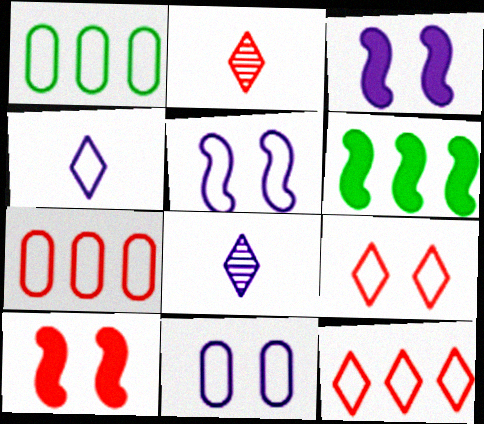[[1, 2, 3], 
[1, 8, 10], 
[2, 6, 11], 
[2, 7, 10]]